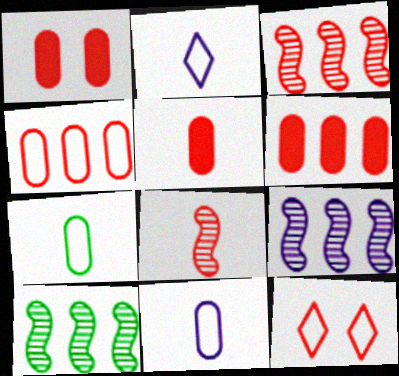[[1, 2, 10], 
[1, 5, 6], 
[3, 5, 12], 
[3, 9, 10], 
[6, 8, 12]]